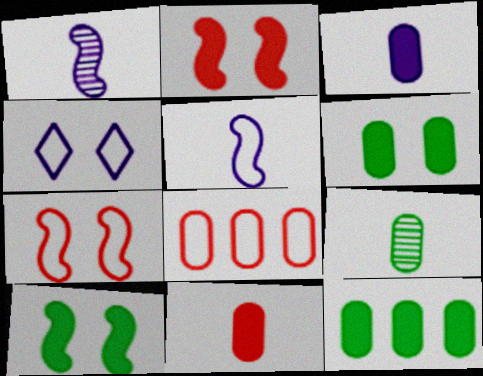[]